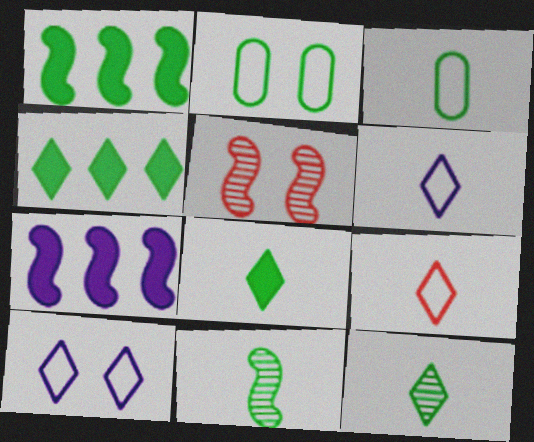[[1, 2, 12], 
[2, 4, 11], 
[3, 8, 11]]